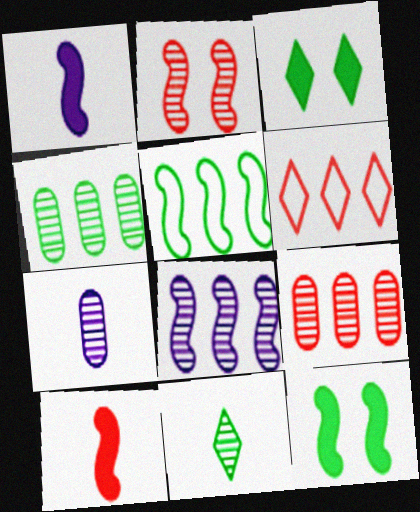[[1, 2, 5], 
[6, 7, 12]]